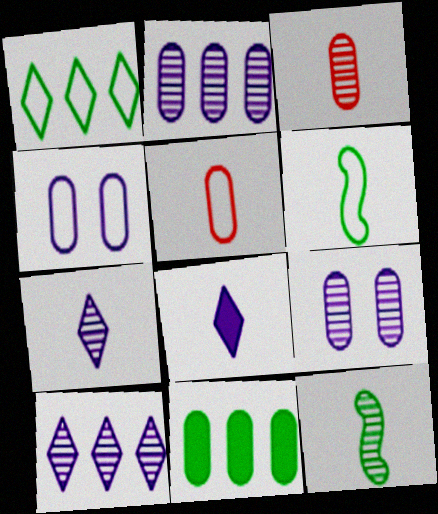[[3, 4, 11], 
[3, 6, 8], 
[3, 7, 12], 
[5, 8, 12], 
[5, 9, 11]]